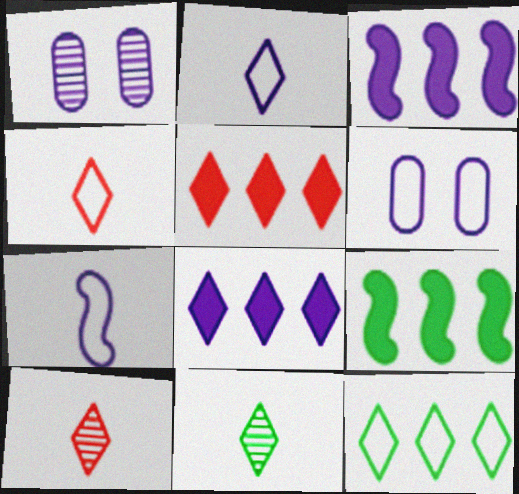[[1, 2, 3], 
[1, 4, 9], 
[1, 7, 8], 
[6, 9, 10]]